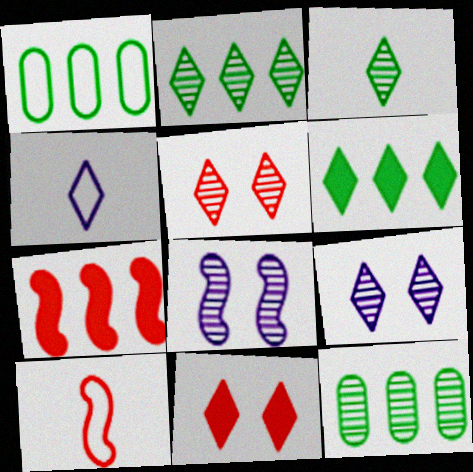[[2, 4, 11], 
[4, 5, 6]]